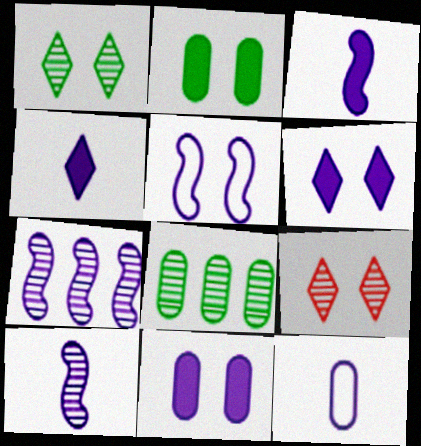[[2, 5, 9], 
[3, 5, 7], 
[4, 10, 12], 
[6, 7, 12], 
[8, 9, 10]]